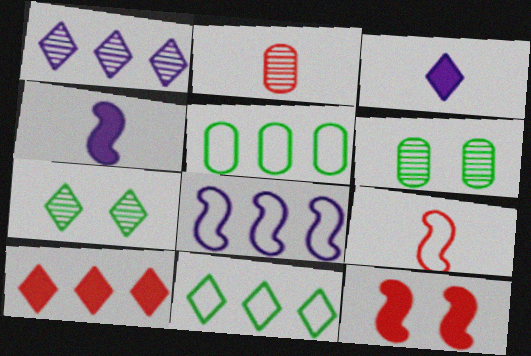[[1, 10, 11]]